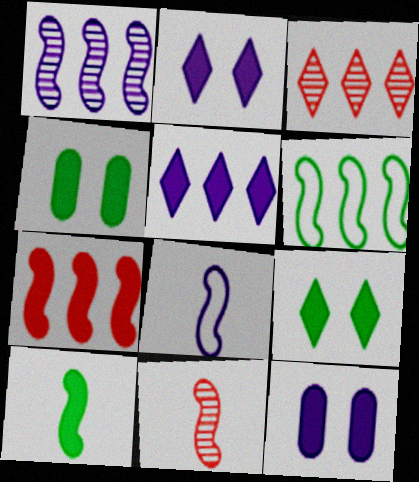[[1, 6, 7], 
[3, 4, 8], 
[8, 10, 11]]